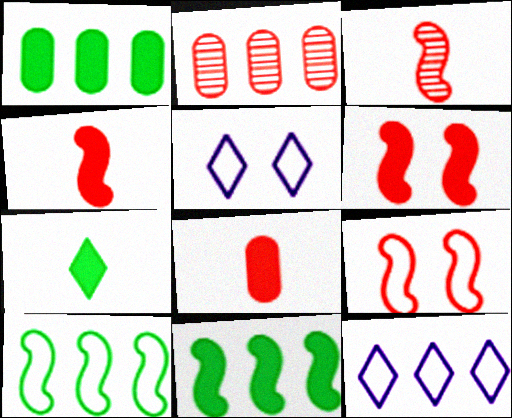[[1, 3, 5], 
[2, 11, 12]]